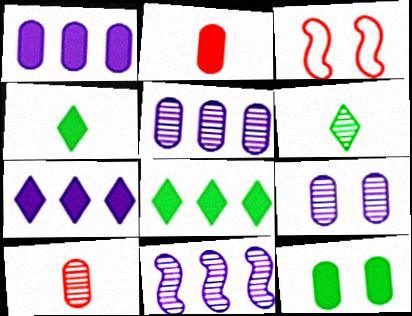[[1, 2, 12], 
[1, 3, 6], 
[3, 4, 5]]